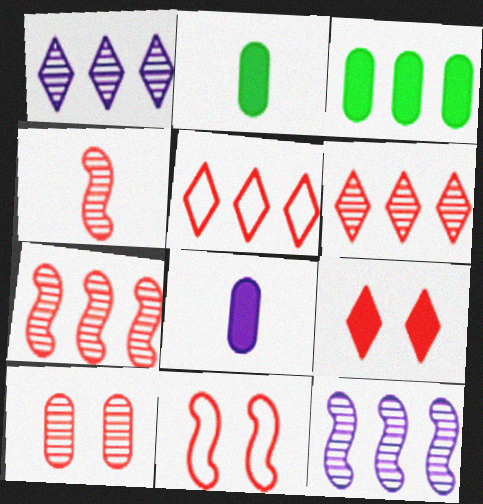[[1, 2, 11], 
[3, 5, 12], 
[4, 6, 10], 
[9, 10, 11]]